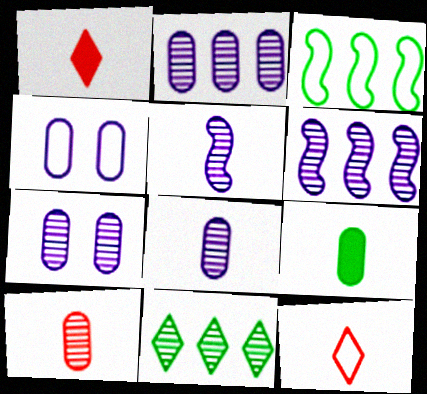[[1, 3, 7], 
[2, 7, 8], 
[3, 4, 12], 
[5, 9, 12]]